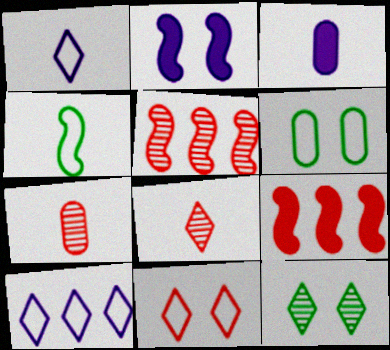[[2, 4, 5], 
[3, 4, 8], 
[7, 9, 11]]